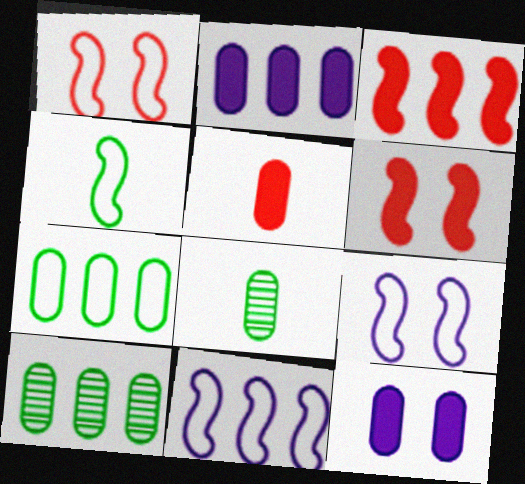[[1, 4, 11]]